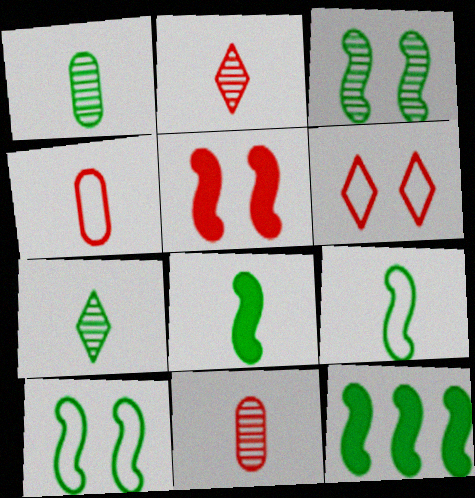[[3, 9, 12]]